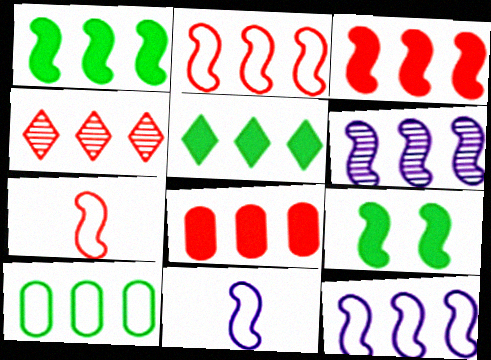[[1, 2, 6], 
[2, 4, 8], 
[6, 7, 9]]